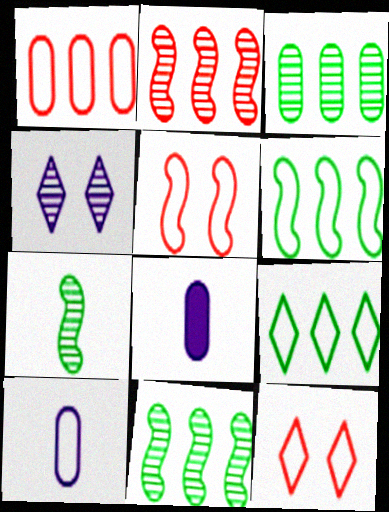[[5, 9, 10], 
[6, 10, 12], 
[8, 11, 12]]